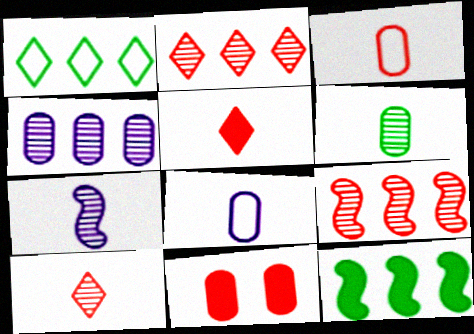[[1, 7, 11], 
[6, 7, 10]]